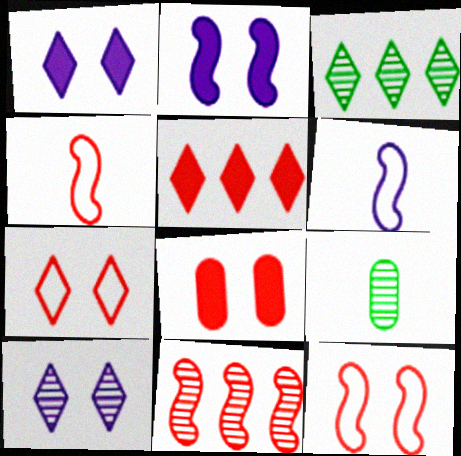[[3, 6, 8], 
[9, 10, 11]]